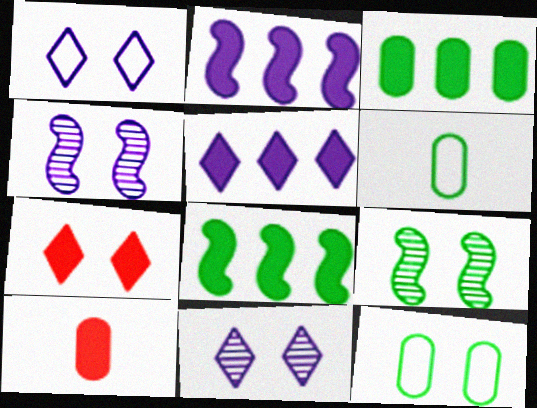[[4, 7, 12]]